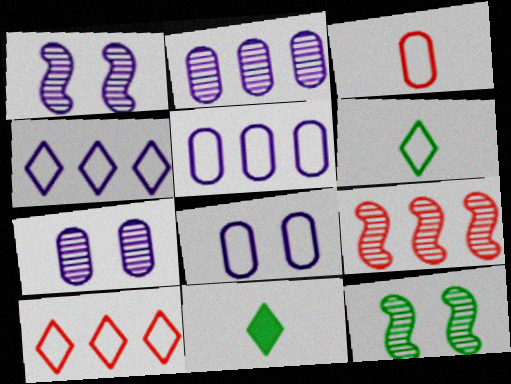[[8, 9, 11]]